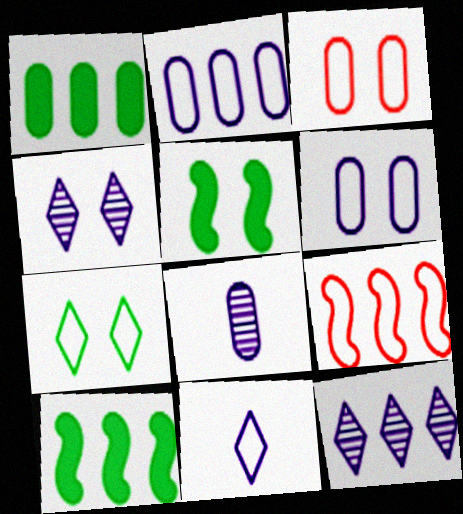[[1, 3, 8], 
[1, 9, 12], 
[3, 4, 5]]